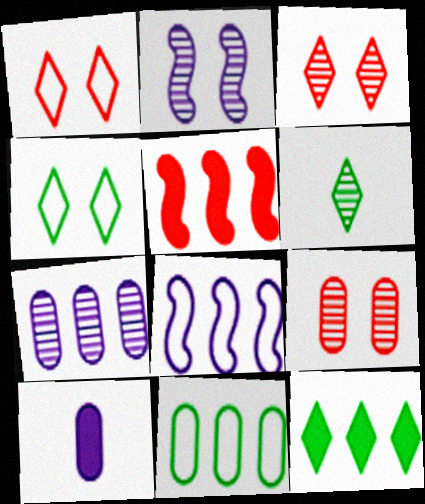[[4, 6, 12], 
[9, 10, 11]]